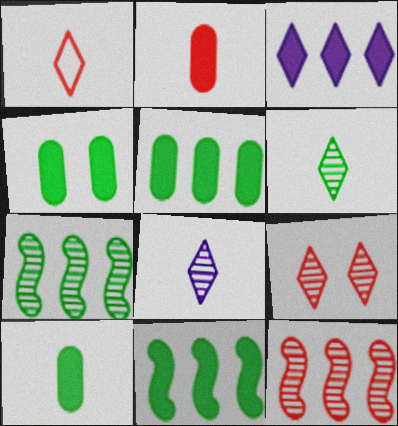[[4, 5, 10]]